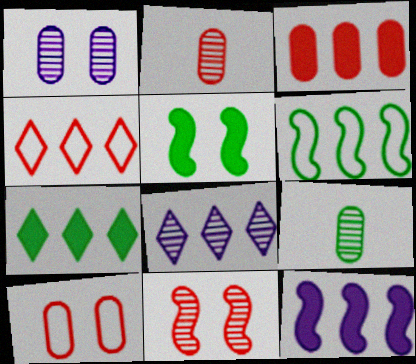[[2, 3, 10], 
[3, 6, 8], 
[3, 7, 12], 
[4, 7, 8], 
[8, 9, 11]]